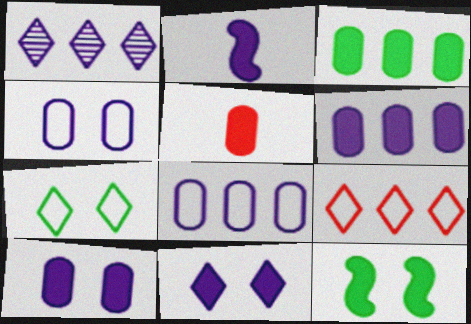[[1, 2, 4], 
[2, 6, 11], 
[3, 5, 10]]